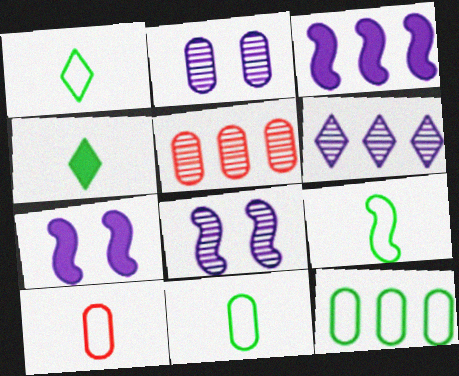[[1, 5, 7], 
[1, 9, 11]]